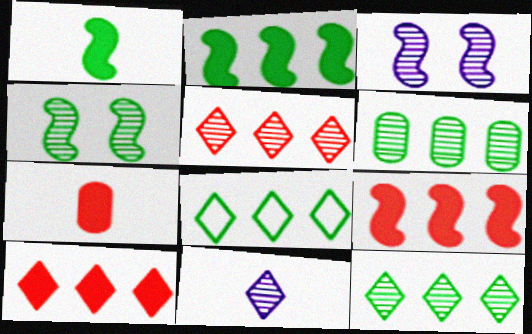[[2, 6, 8], 
[3, 7, 8]]